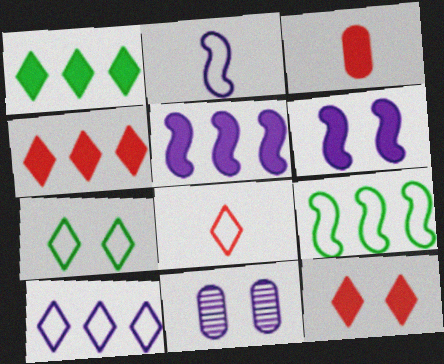[[1, 3, 6], 
[7, 8, 10]]